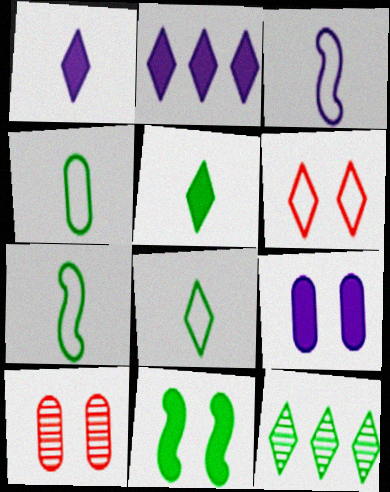[[1, 6, 12], 
[2, 7, 10], 
[4, 7, 8], 
[4, 11, 12]]